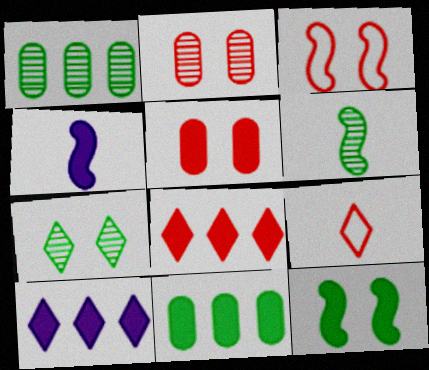[[1, 6, 7], 
[7, 9, 10]]